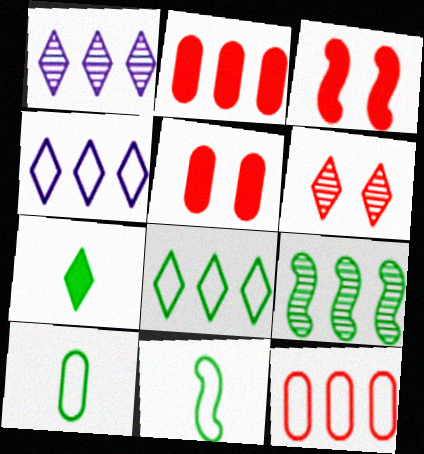[[1, 3, 10], 
[1, 5, 11], 
[2, 4, 9], 
[4, 6, 7]]